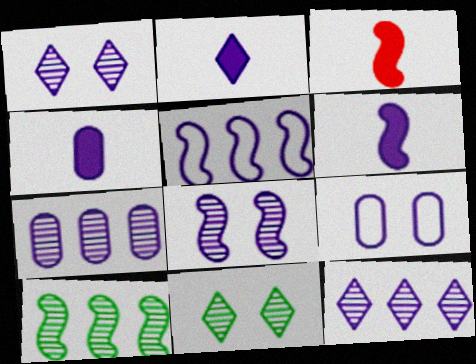[[1, 4, 5], 
[2, 4, 6], 
[4, 7, 9], 
[5, 6, 8], 
[6, 9, 12]]